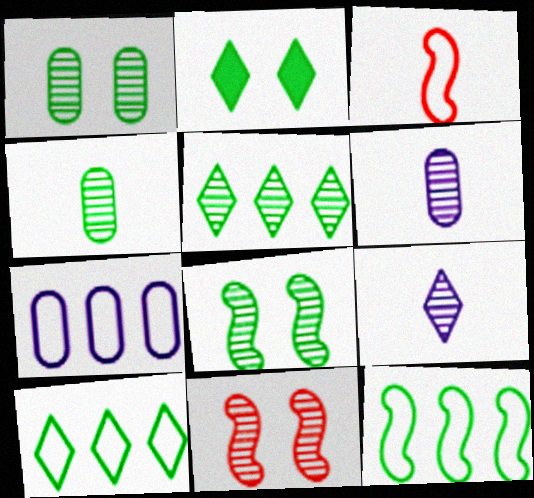[[2, 4, 12], 
[4, 5, 8], 
[5, 6, 11]]